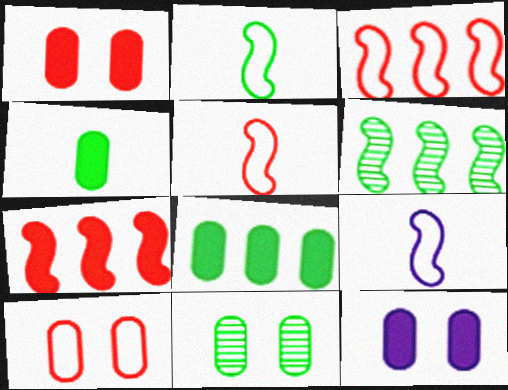[[2, 5, 9], 
[10, 11, 12]]